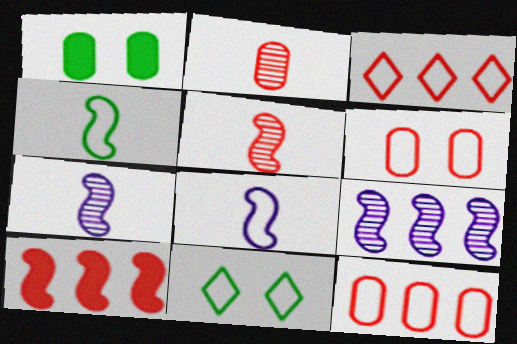[[1, 3, 7], 
[8, 11, 12]]